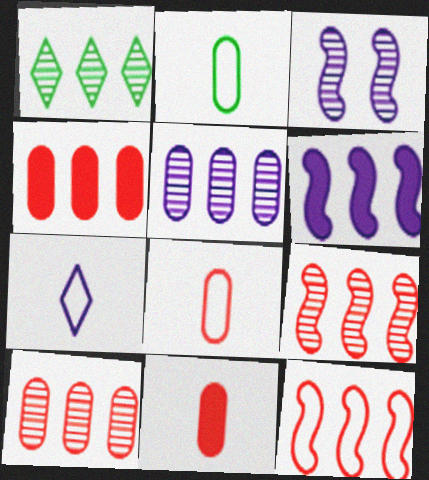[[1, 5, 9]]